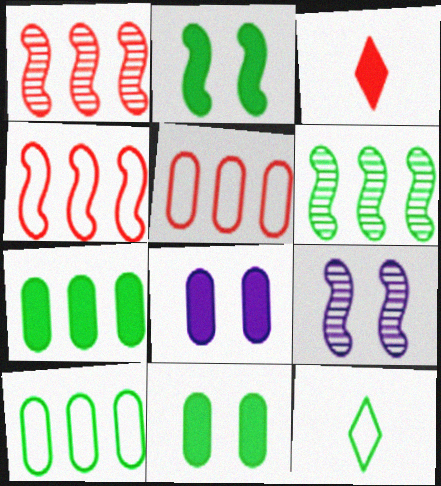[[1, 8, 12], 
[3, 9, 10], 
[6, 11, 12]]